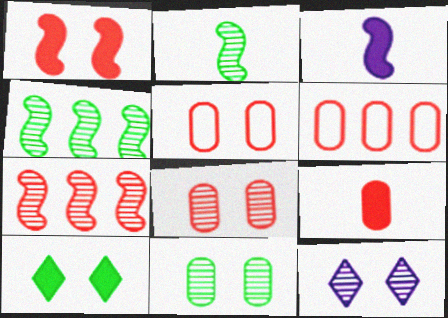[[6, 8, 9]]